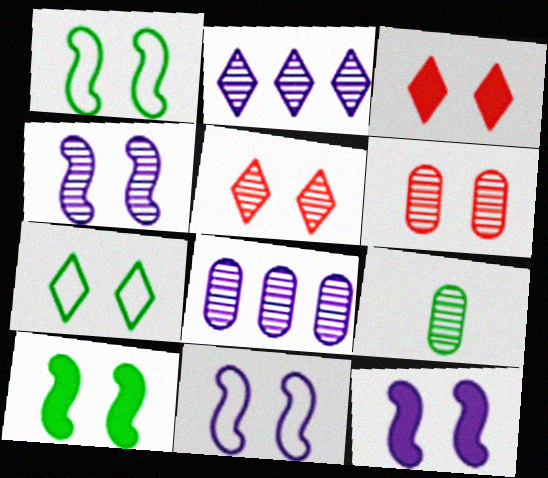[[4, 11, 12], 
[6, 7, 12], 
[6, 8, 9]]